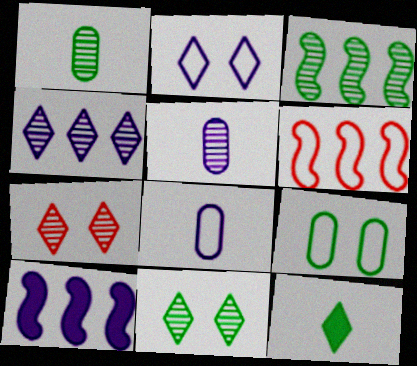[[1, 3, 11], 
[2, 5, 10], 
[3, 5, 7], 
[3, 6, 10], 
[3, 9, 12]]